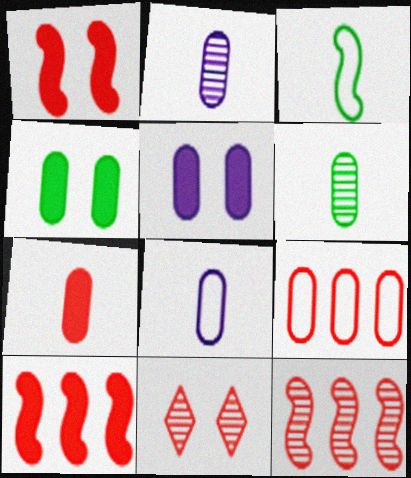[[2, 4, 9], 
[5, 6, 9], 
[6, 7, 8]]